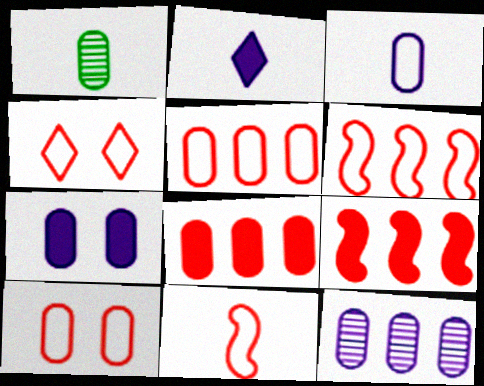[[1, 2, 11], 
[1, 5, 7], 
[3, 7, 12], 
[4, 5, 11]]